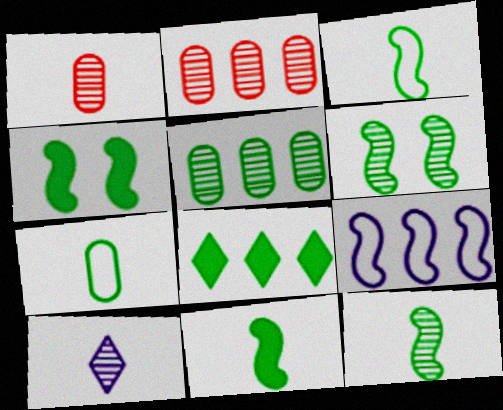[[1, 10, 12], 
[2, 6, 10], 
[2, 8, 9], 
[3, 11, 12], 
[6, 7, 8]]